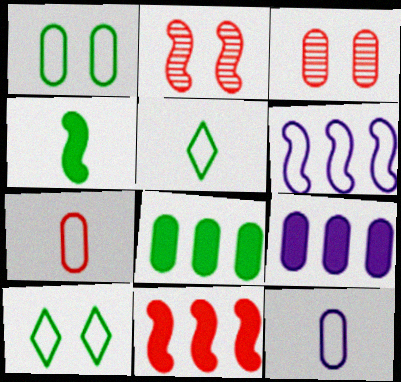[[2, 4, 6], 
[2, 5, 9], 
[3, 8, 12], 
[6, 7, 10]]